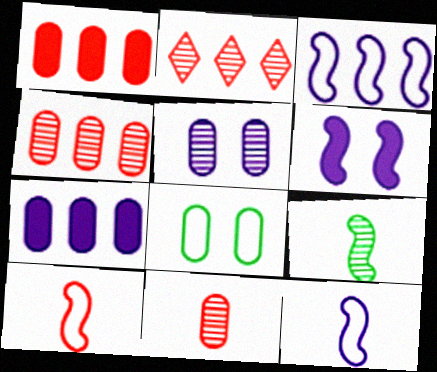[[2, 5, 9], 
[7, 8, 11]]